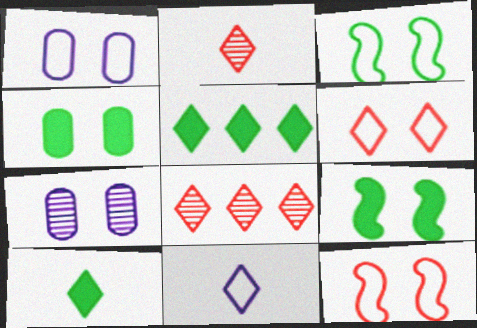[[1, 3, 6], 
[2, 10, 11], 
[6, 7, 9]]